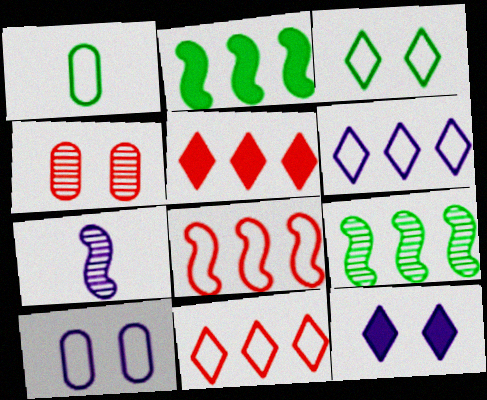[]